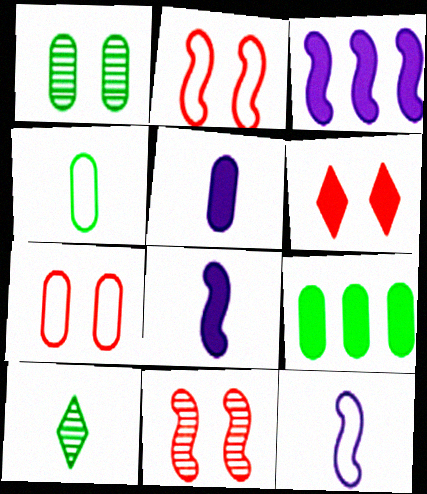[[1, 4, 9], 
[3, 7, 10], 
[6, 7, 11], 
[6, 8, 9]]